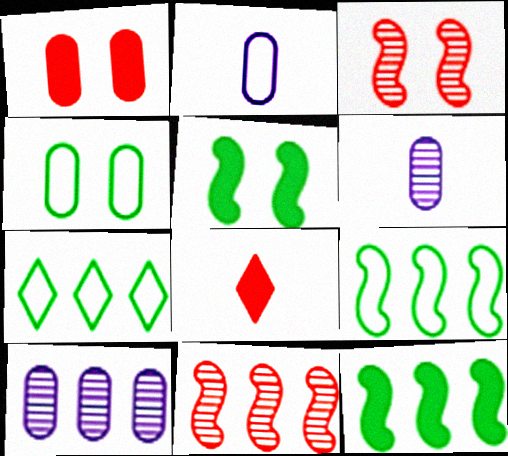[]